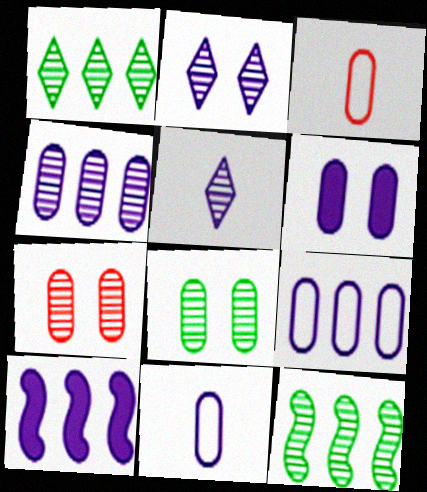[[2, 10, 11], 
[4, 6, 11], 
[5, 7, 12]]